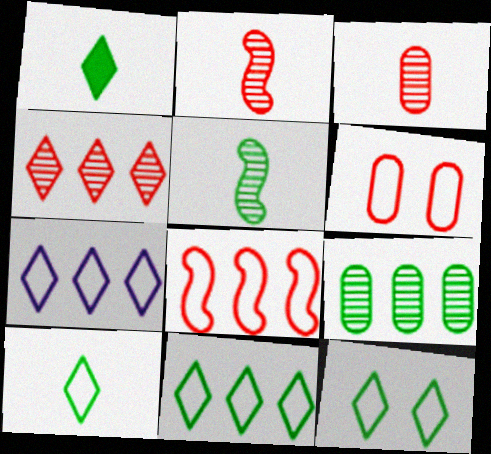[[10, 11, 12]]